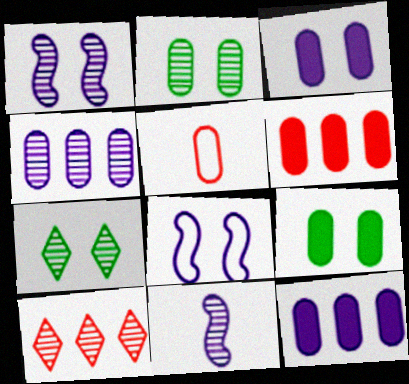[[2, 5, 12], 
[2, 10, 11], 
[4, 5, 9]]